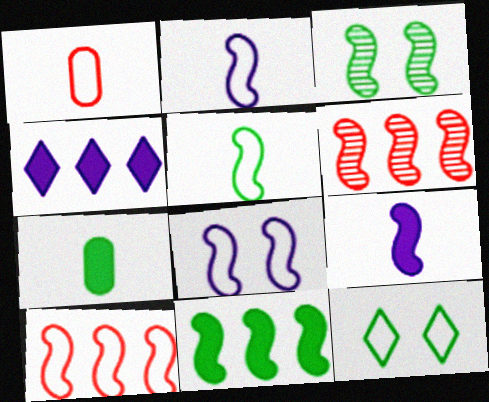[[1, 3, 4], 
[3, 5, 11], 
[3, 9, 10], 
[5, 8, 10]]